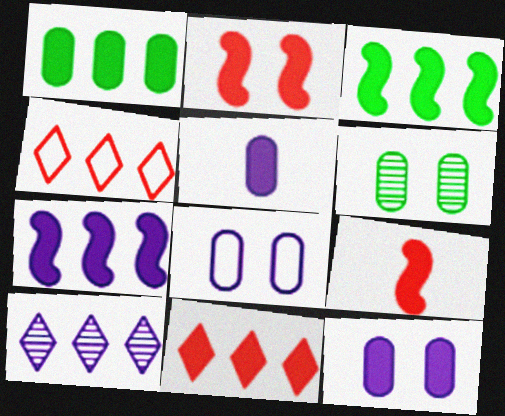[[1, 7, 11]]